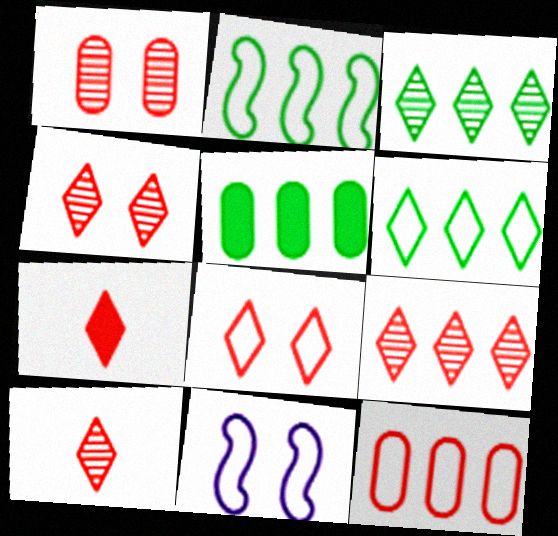[[2, 3, 5], 
[4, 9, 10], 
[5, 10, 11], 
[7, 8, 9]]